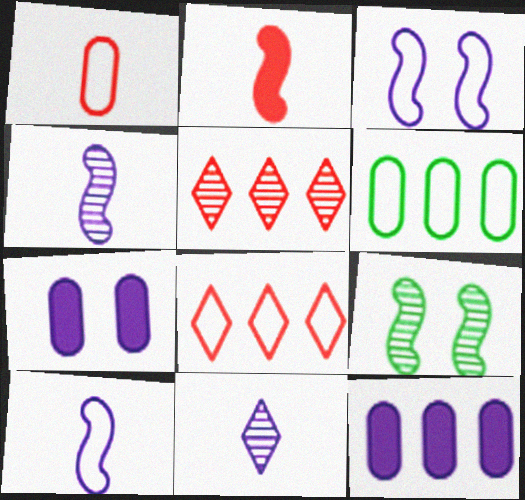[[3, 11, 12]]